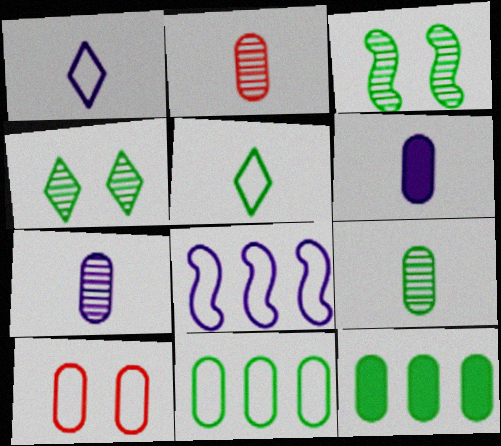[[2, 7, 9], 
[3, 5, 12], 
[5, 8, 10], 
[7, 10, 12]]